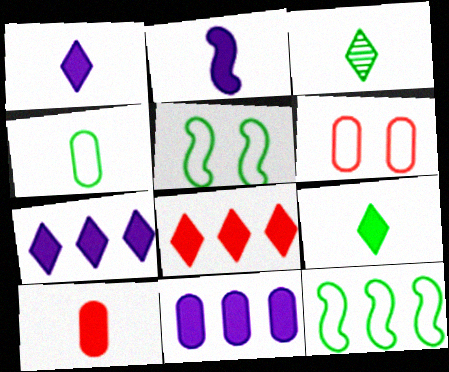[[2, 9, 10]]